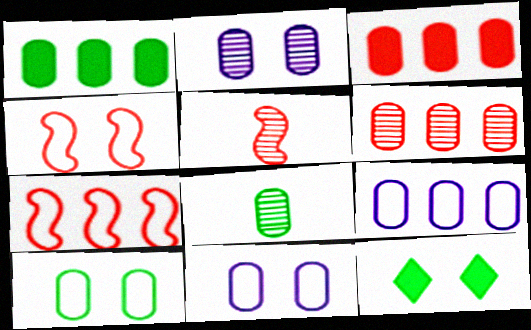[[1, 6, 9], 
[1, 8, 10], 
[2, 4, 12], 
[2, 6, 8], 
[3, 8, 11], 
[5, 9, 12]]